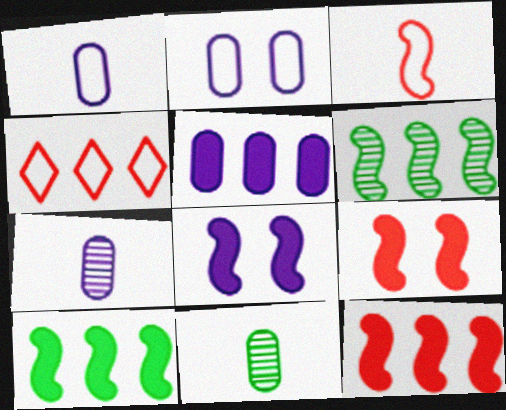[[2, 5, 7], 
[3, 6, 8], 
[4, 5, 6], 
[4, 8, 11]]